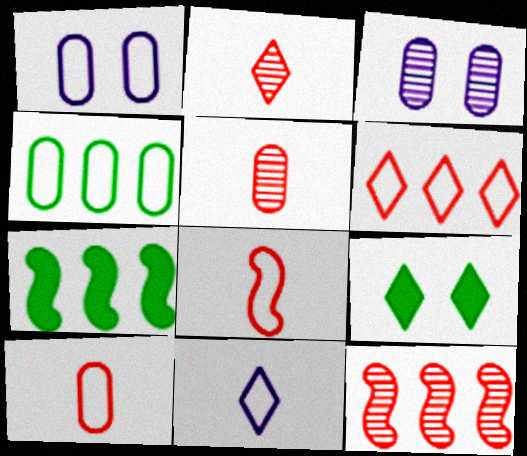[[1, 2, 7], 
[1, 4, 10]]